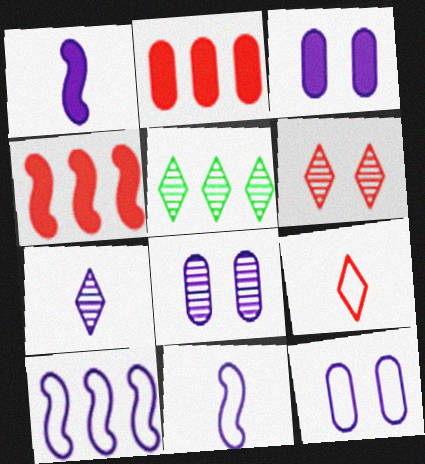[[2, 5, 10], 
[3, 7, 10], 
[3, 8, 12], 
[5, 6, 7]]